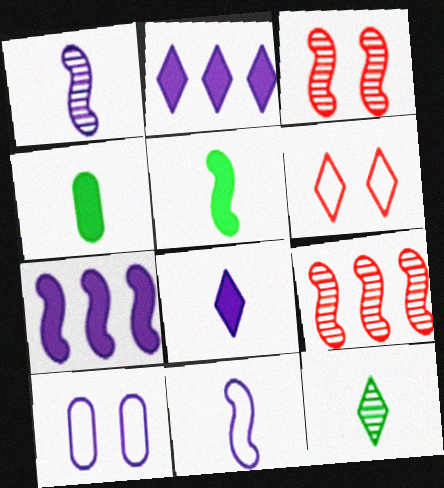[[1, 2, 10], 
[2, 6, 12]]